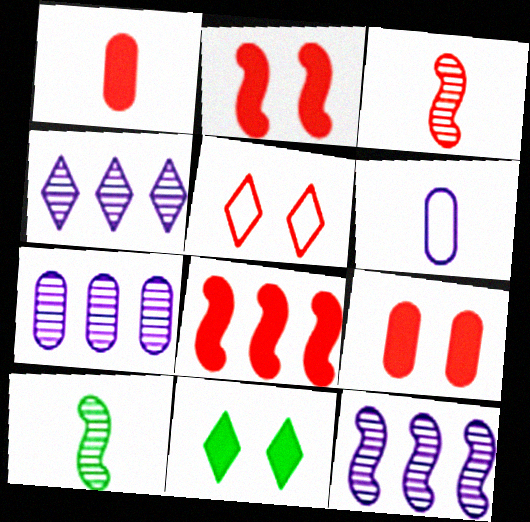[[4, 7, 12]]